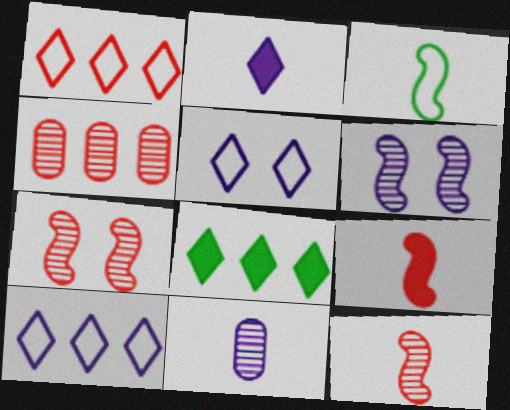[]